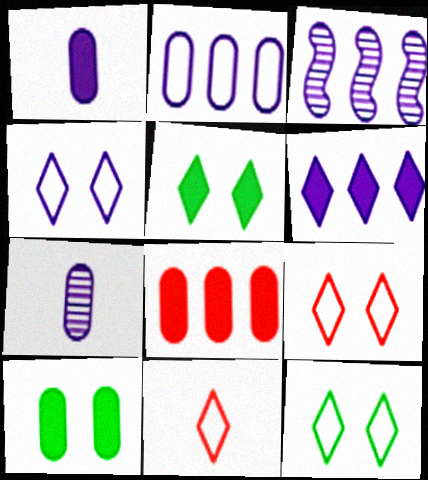[[1, 3, 4], 
[1, 8, 10], 
[2, 3, 6], 
[3, 10, 11], 
[4, 9, 12]]